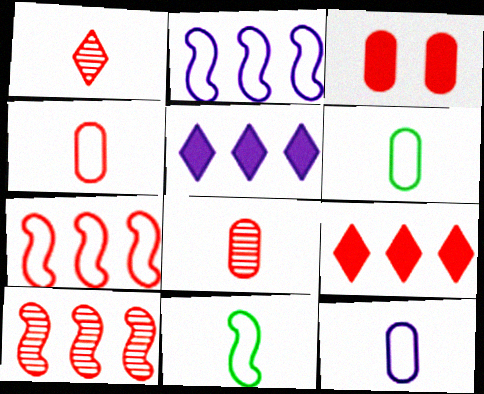[[1, 3, 7], 
[4, 6, 12]]